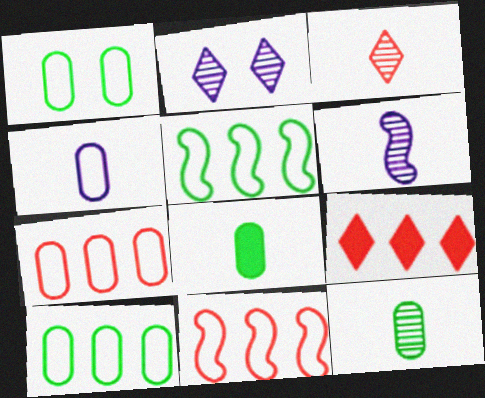[[1, 4, 7], 
[1, 6, 9], 
[2, 8, 11], 
[3, 6, 12]]